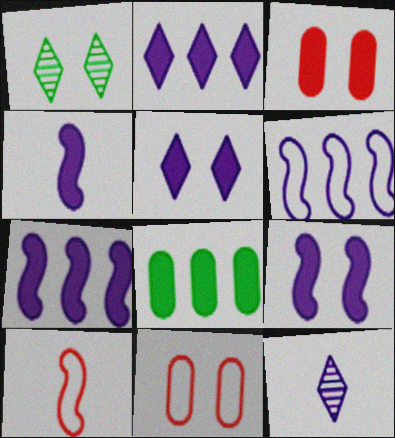[[1, 9, 11], 
[4, 7, 9]]